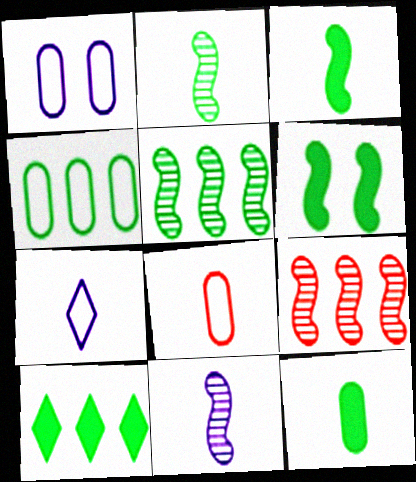[[1, 4, 8], 
[4, 5, 10], 
[6, 10, 12]]